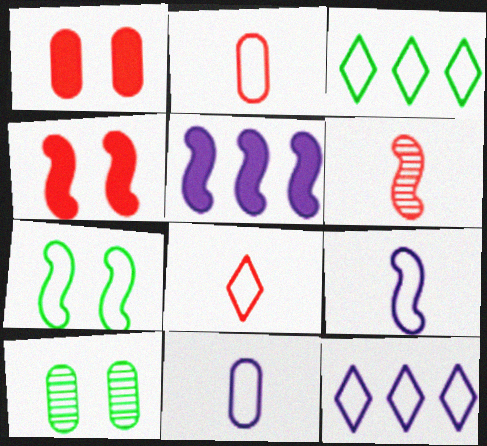[[2, 7, 12], 
[5, 6, 7], 
[5, 8, 10]]